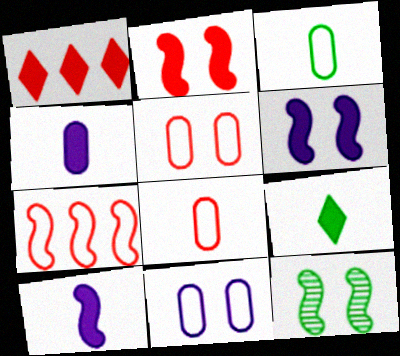[[7, 10, 12]]